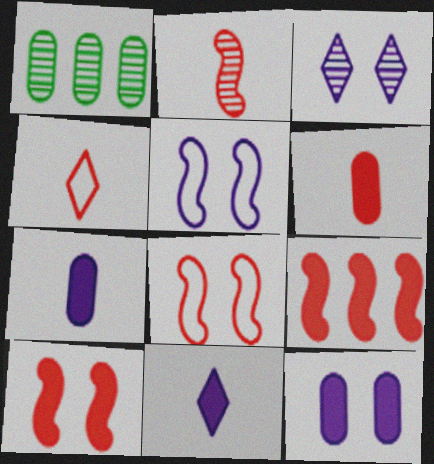[[1, 2, 3], 
[1, 8, 11], 
[2, 4, 6], 
[2, 8, 9], 
[3, 5, 12]]